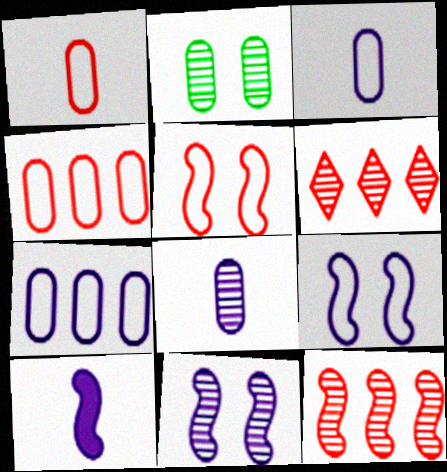[]